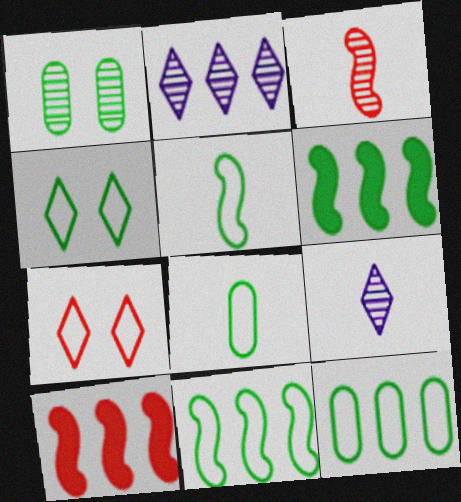[[1, 2, 3], 
[2, 10, 12], 
[4, 5, 12], 
[4, 8, 11]]